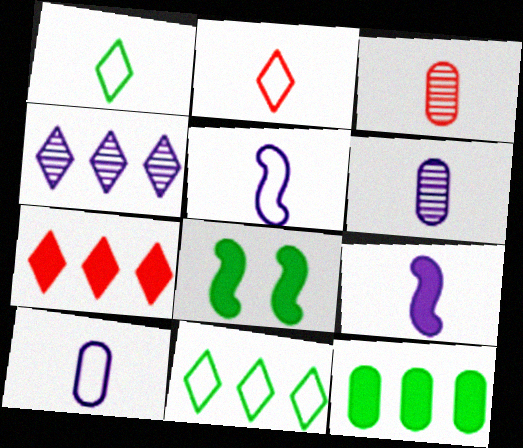[[1, 3, 9], 
[4, 7, 11]]